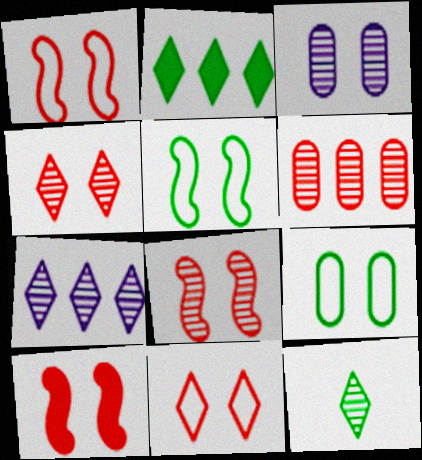[[1, 8, 10], 
[4, 7, 12]]